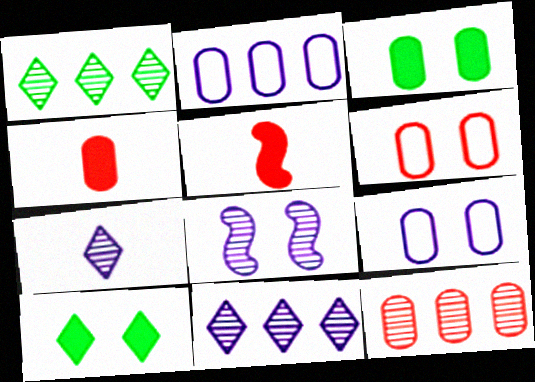[[1, 5, 9], 
[4, 6, 12], 
[6, 8, 10]]